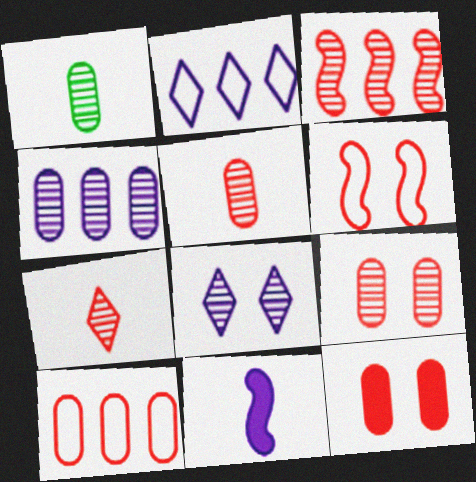[[1, 3, 8], 
[1, 4, 9], 
[3, 7, 9], 
[5, 10, 12]]